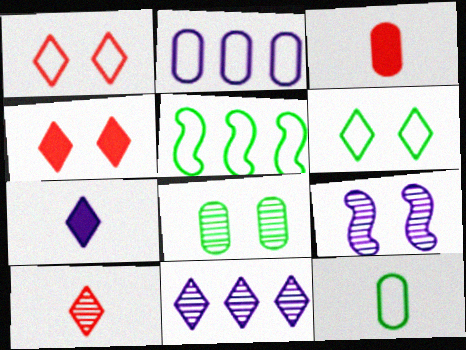[[2, 3, 8], 
[2, 7, 9], 
[5, 6, 12]]